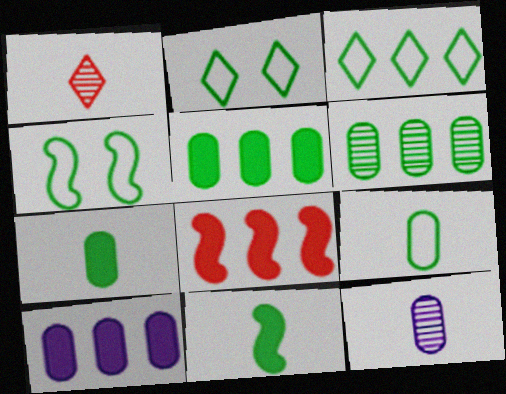[[1, 4, 10], 
[2, 6, 11], 
[2, 8, 12], 
[3, 4, 9]]